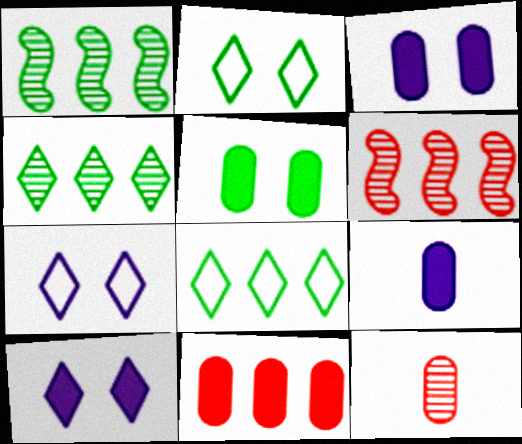[[2, 6, 9], 
[5, 9, 11]]